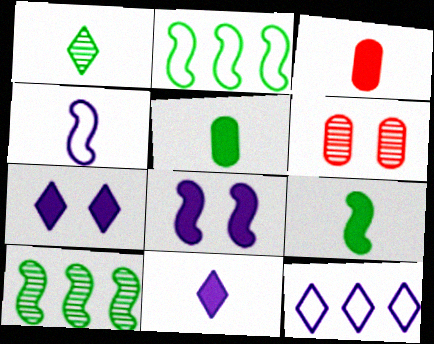[[1, 3, 4], 
[2, 6, 11], 
[3, 9, 11], 
[6, 9, 12]]